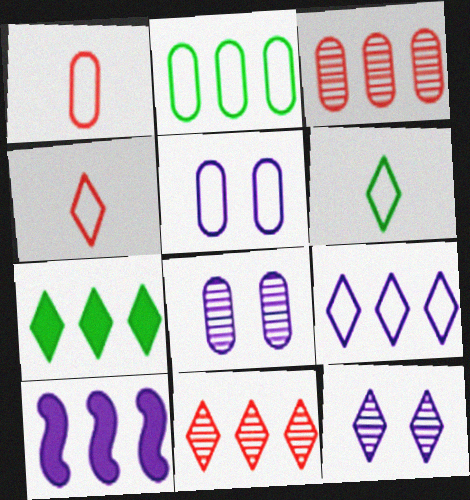[[1, 2, 5], 
[2, 10, 11], 
[4, 7, 12], 
[7, 9, 11]]